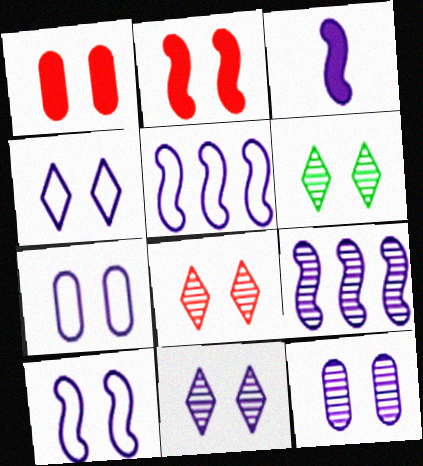[[1, 6, 10], 
[2, 6, 7], 
[3, 9, 10], 
[4, 7, 10], 
[6, 8, 11]]